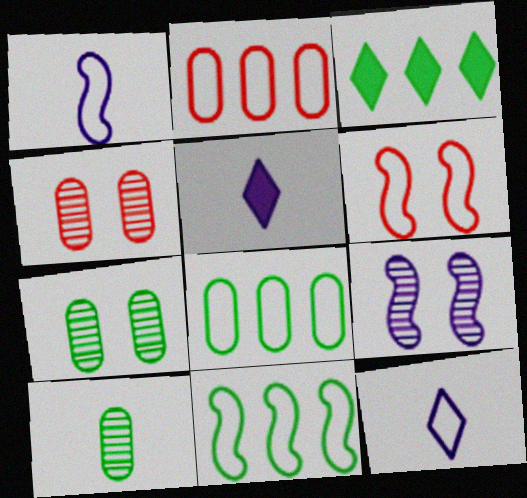[[1, 3, 4], 
[1, 6, 11], 
[4, 5, 11], 
[6, 8, 12]]